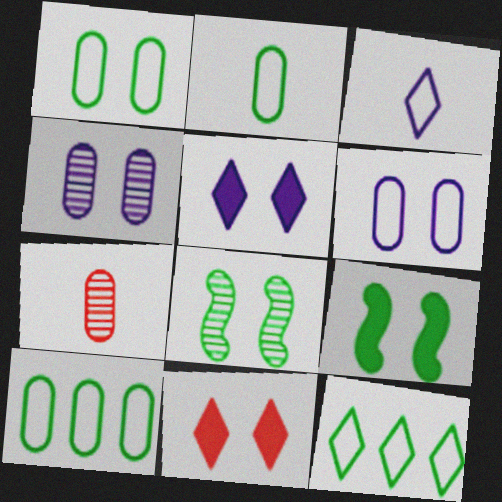[[1, 2, 10], 
[6, 8, 11]]